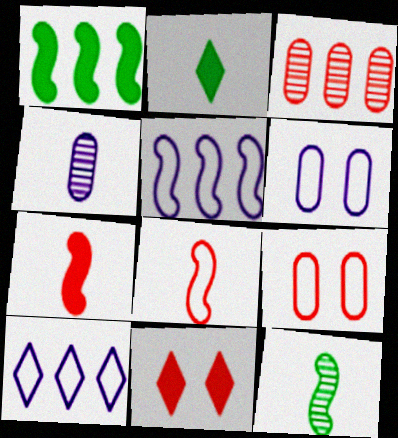[[1, 3, 10], 
[2, 4, 8], 
[3, 8, 11]]